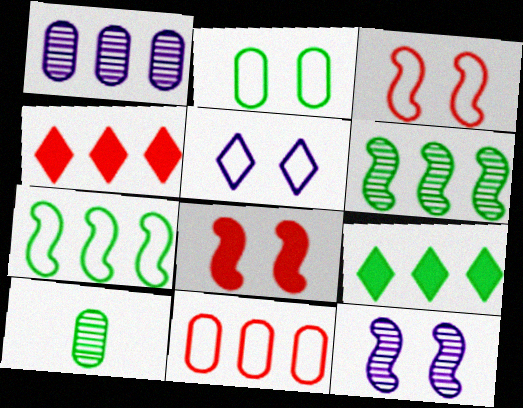[[1, 4, 7], 
[2, 3, 5]]